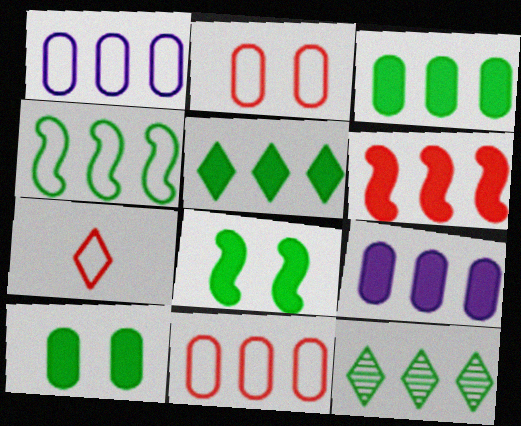[[1, 6, 12], 
[3, 4, 12], 
[5, 6, 9]]